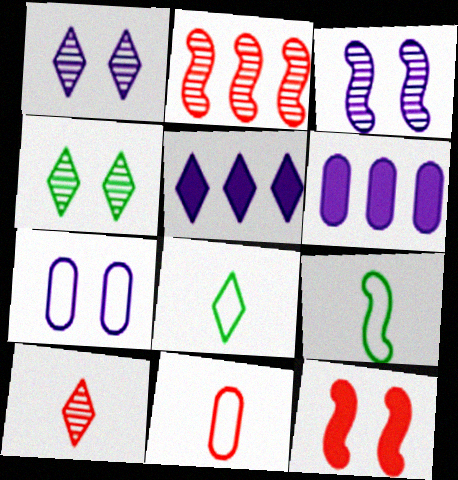[[4, 7, 12]]